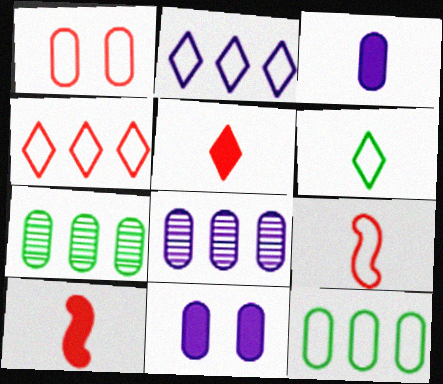[[1, 3, 7], 
[1, 4, 9]]